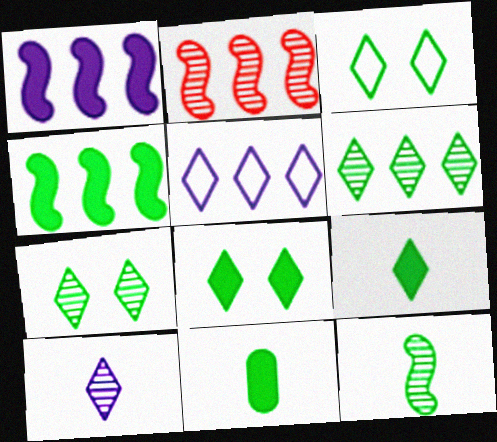[[3, 6, 9], 
[3, 7, 8], 
[4, 8, 11]]